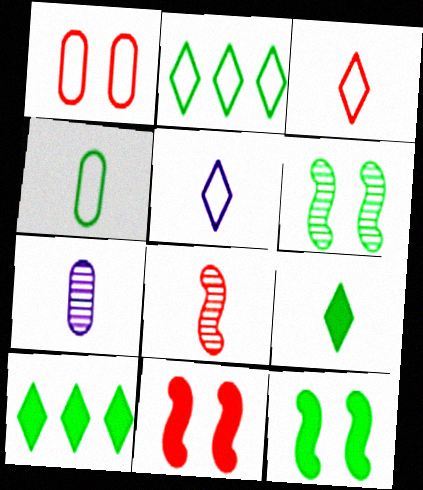[[2, 7, 11], 
[4, 6, 10]]